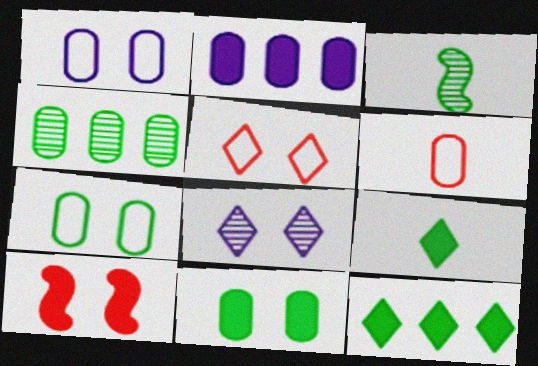[[2, 3, 5], 
[2, 9, 10], 
[3, 7, 12], 
[7, 8, 10]]